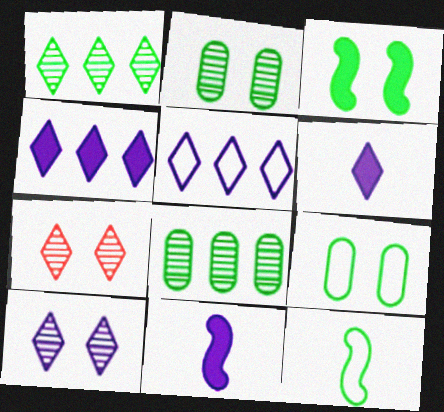[[5, 6, 10]]